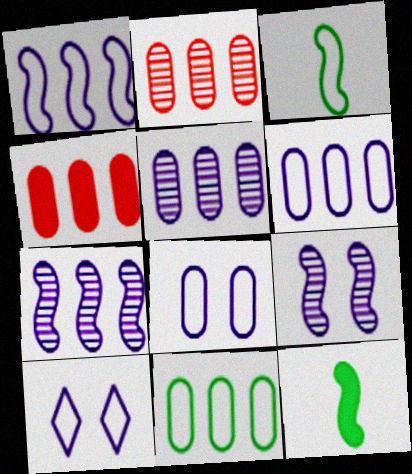[[2, 10, 12], 
[4, 5, 11]]